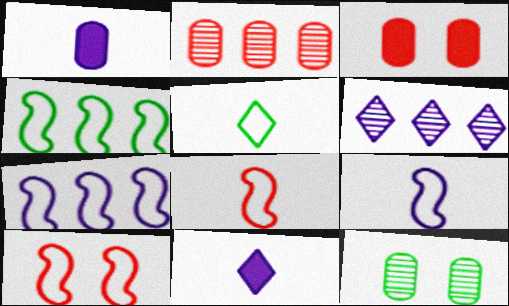[[4, 9, 10]]